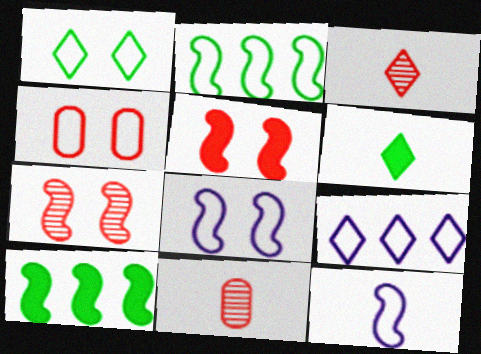[[1, 4, 8], 
[6, 11, 12], 
[7, 10, 12]]